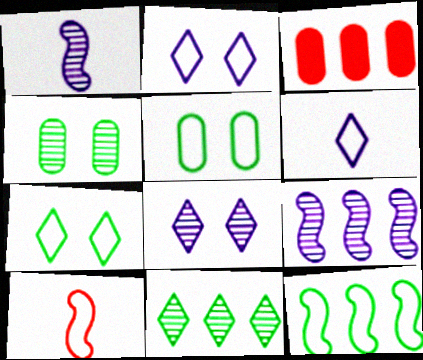[[1, 3, 7]]